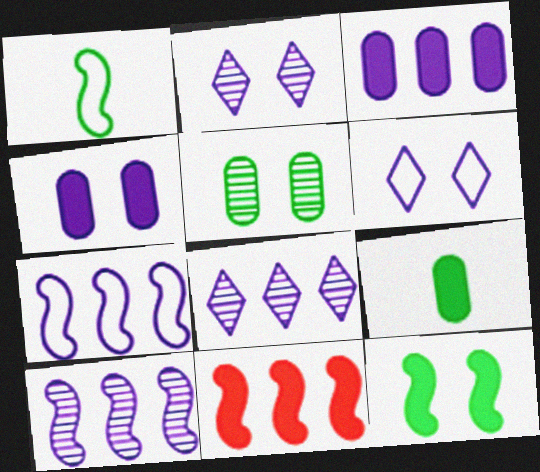[[3, 7, 8]]